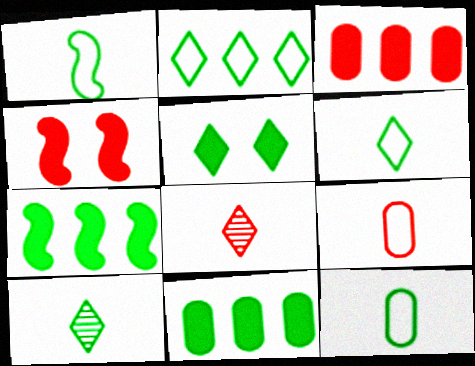[[1, 6, 12], 
[2, 5, 10]]